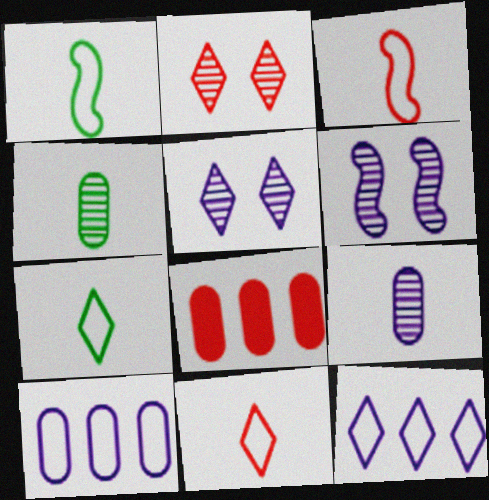[[1, 5, 8], 
[2, 3, 8], 
[6, 7, 8]]